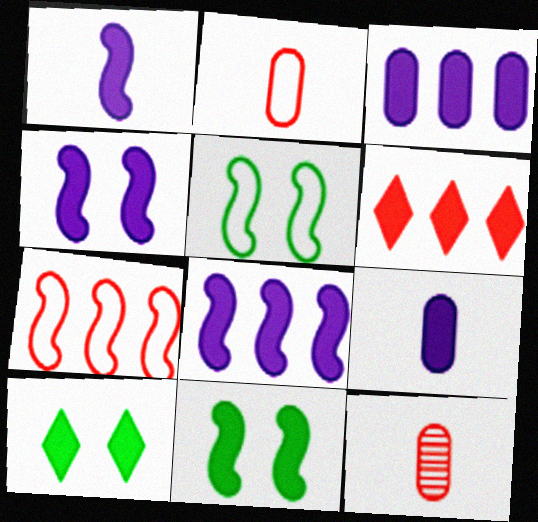[[1, 4, 8], 
[6, 9, 11]]